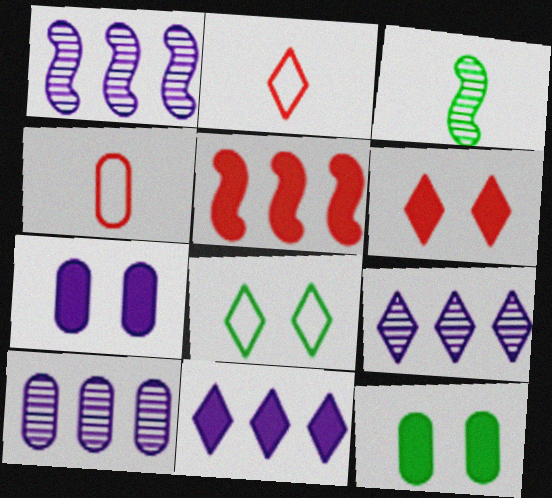[[1, 2, 12], 
[1, 9, 10], 
[4, 10, 12]]